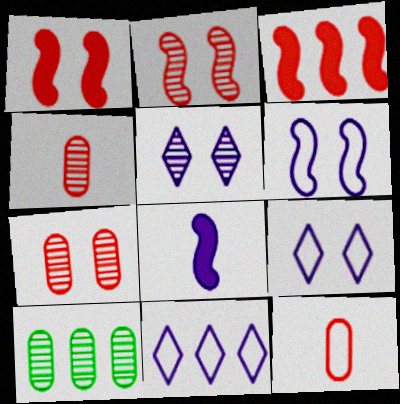[[3, 10, 11]]